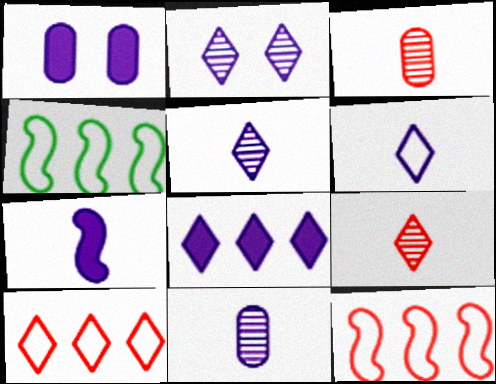[[1, 4, 9], 
[1, 7, 8], 
[2, 6, 8], 
[6, 7, 11]]